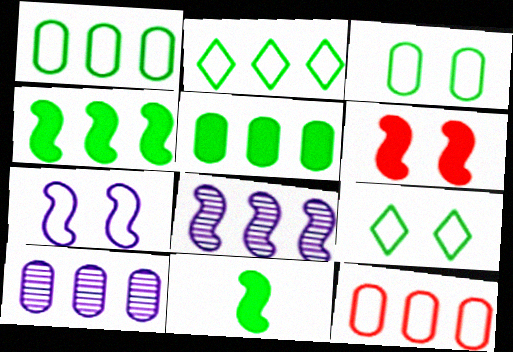[[5, 10, 12]]